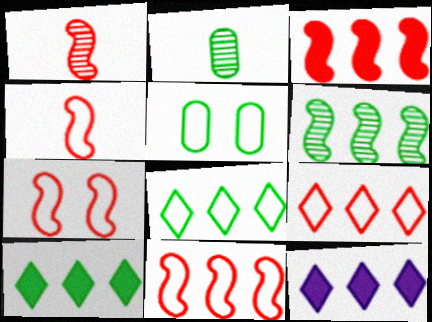[[1, 3, 7], 
[1, 5, 12], 
[2, 7, 12], 
[4, 7, 11]]